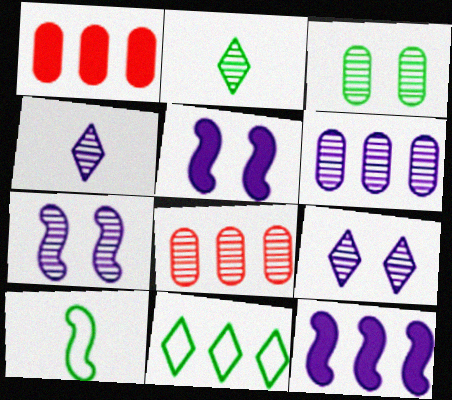[[1, 9, 10], 
[2, 7, 8], 
[4, 6, 7], 
[8, 11, 12]]